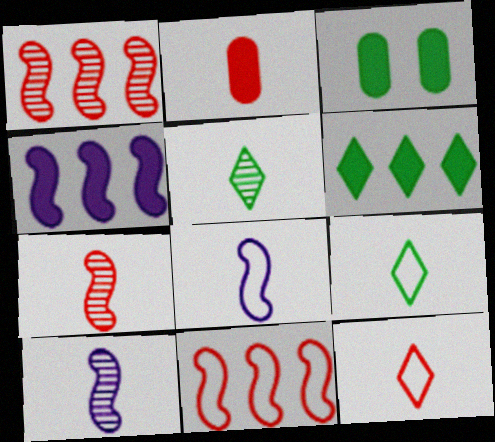[[2, 5, 8], 
[2, 7, 12], 
[2, 9, 10]]